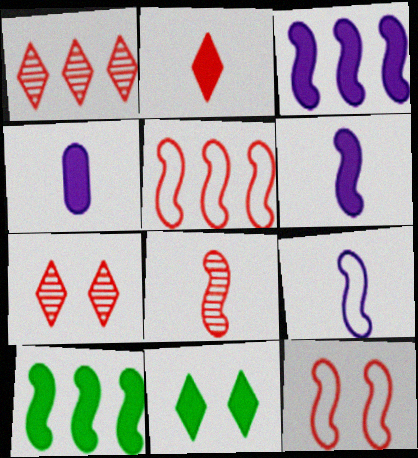[]